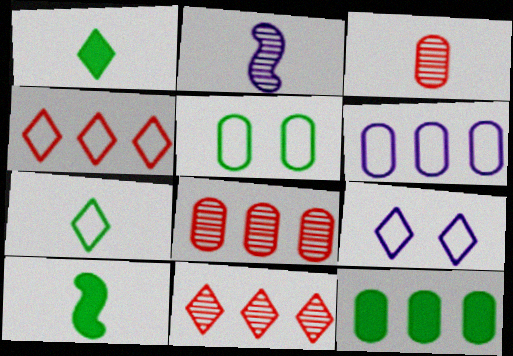[[1, 9, 11], 
[4, 7, 9], 
[6, 8, 12], 
[8, 9, 10]]